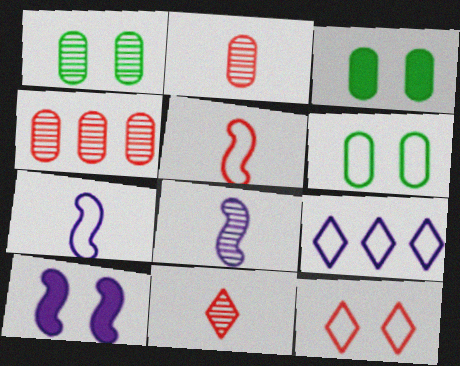[[1, 3, 6], 
[1, 10, 12], 
[5, 6, 9]]